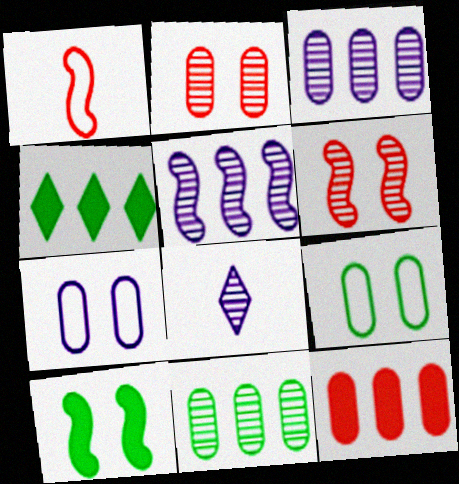[[1, 5, 10], 
[6, 8, 11]]